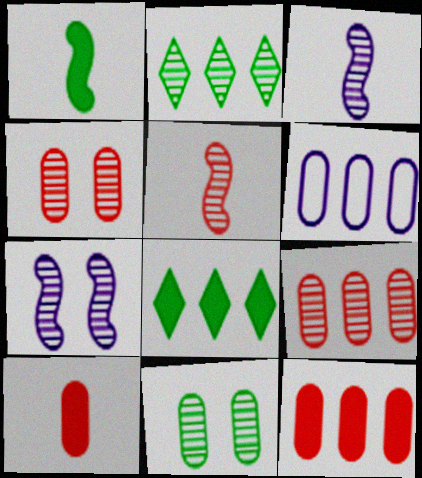[[2, 3, 4], 
[6, 10, 11]]